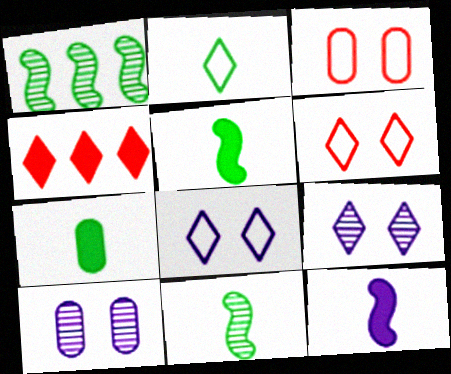[[2, 4, 9], 
[2, 7, 11]]